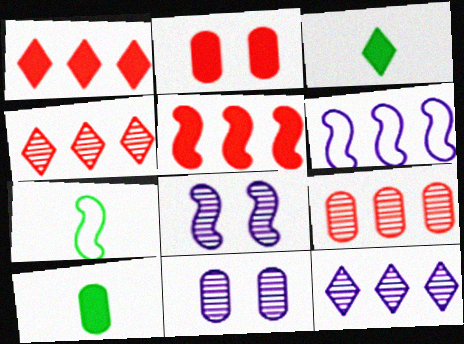[[1, 7, 11], 
[2, 7, 12], 
[5, 7, 8]]